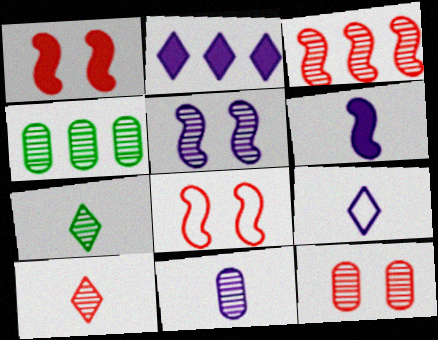[[1, 4, 9], 
[3, 10, 12], 
[4, 5, 10], 
[4, 11, 12], 
[6, 9, 11]]